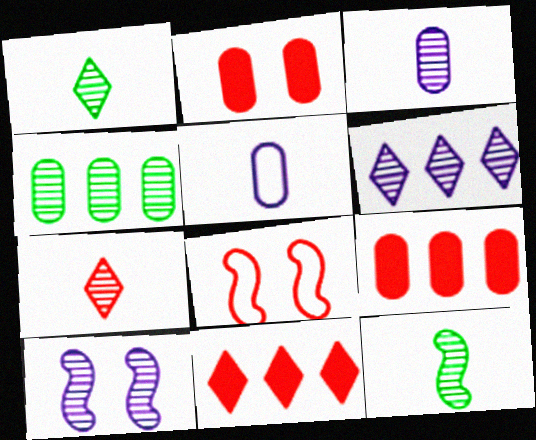[[2, 4, 5], 
[3, 6, 10], 
[3, 7, 12], 
[4, 7, 10], 
[7, 8, 9]]